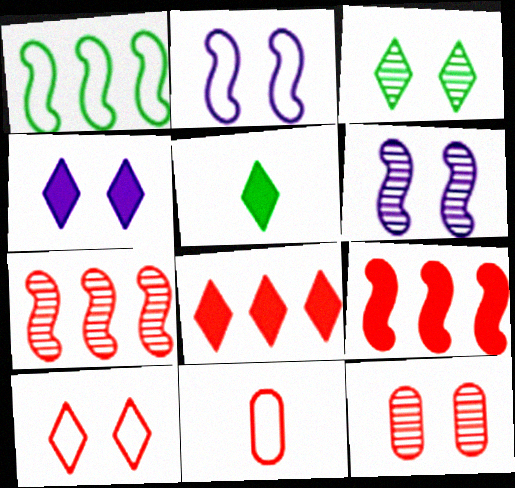[[3, 4, 10], 
[3, 6, 12], 
[4, 5, 8]]